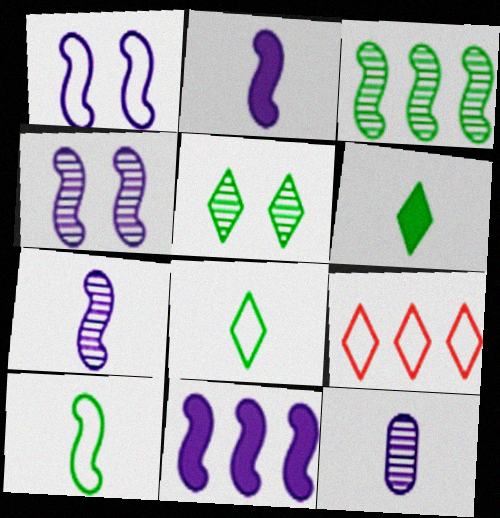[[1, 7, 11]]